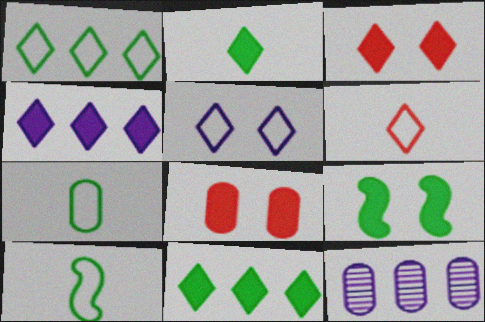[[1, 5, 6], 
[2, 3, 4], 
[3, 10, 12], 
[6, 9, 12], 
[7, 8, 12]]